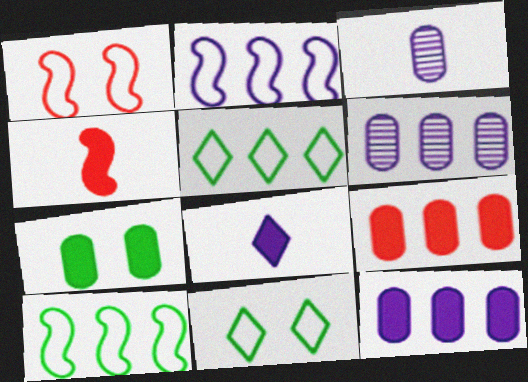[[4, 6, 11]]